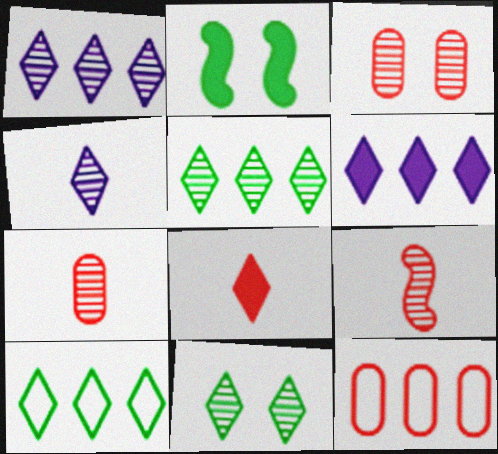[[2, 4, 12]]